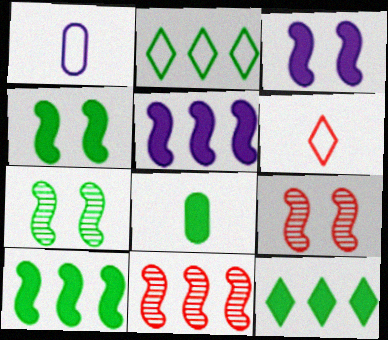[[1, 9, 12], 
[2, 7, 8], 
[4, 8, 12]]